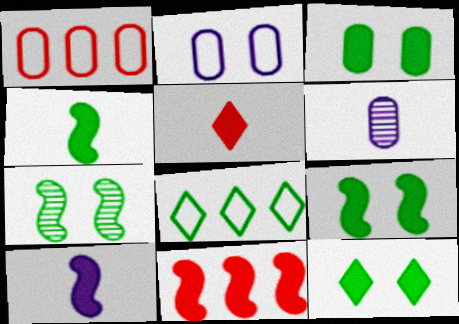[[1, 3, 6], 
[3, 9, 12], 
[9, 10, 11]]